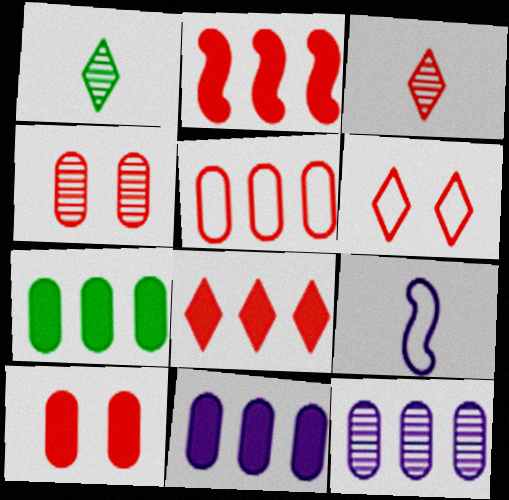[[3, 6, 8], 
[5, 7, 12]]